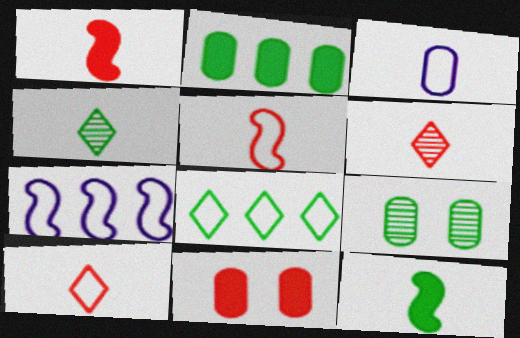[[1, 3, 4], 
[3, 6, 12], 
[4, 7, 11], 
[8, 9, 12]]